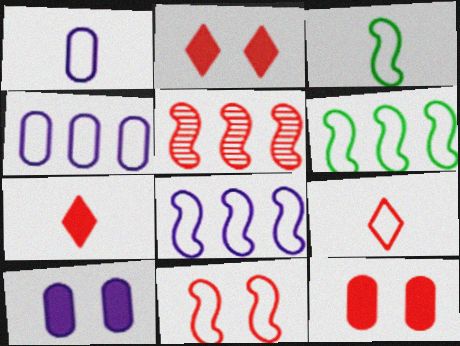[[1, 3, 9], 
[3, 8, 11], 
[5, 9, 12]]